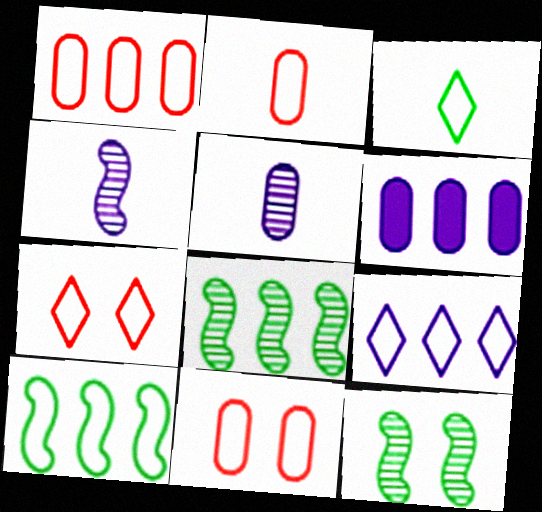[[1, 2, 11], 
[1, 9, 10], 
[3, 7, 9]]